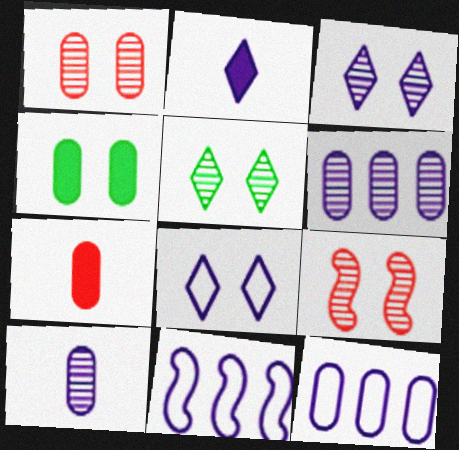[[4, 8, 9], 
[5, 7, 11]]